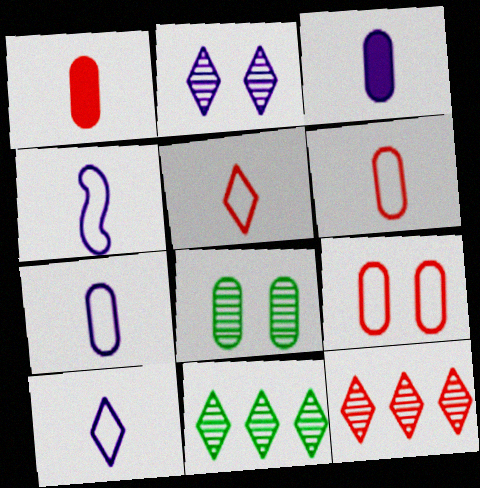[[4, 7, 10]]